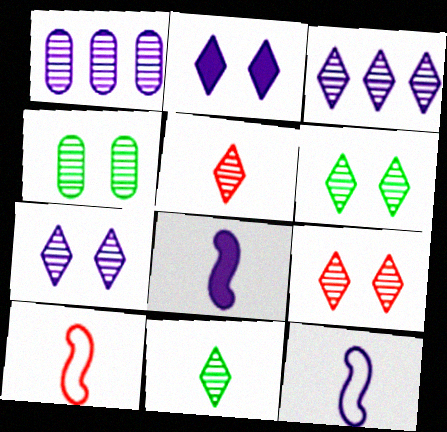[[1, 2, 12], 
[3, 5, 6], 
[3, 9, 11], 
[6, 7, 9]]